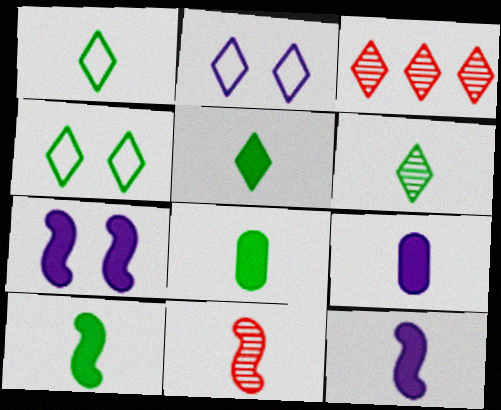[[1, 5, 6], 
[1, 9, 11], 
[2, 3, 5], 
[5, 8, 10]]